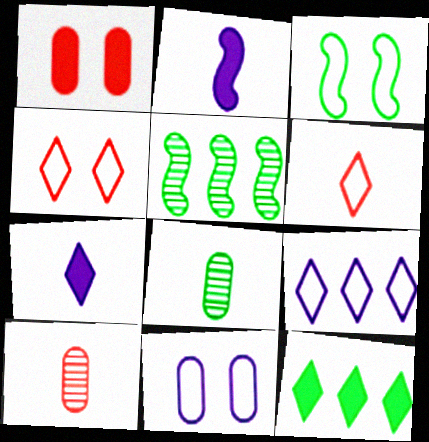[[1, 2, 12], 
[2, 6, 8], 
[3, 4, 11], 
[3, 8, 12]]